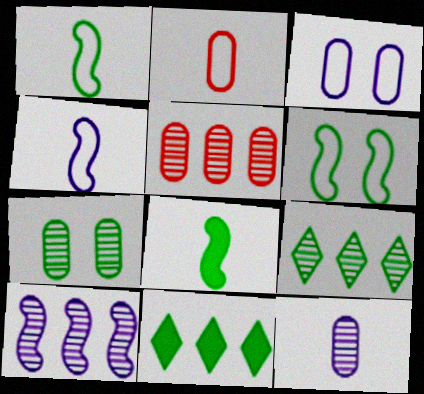[[1, 7, 11], 
[5, 7, 12], 
[5, 9, 10]]